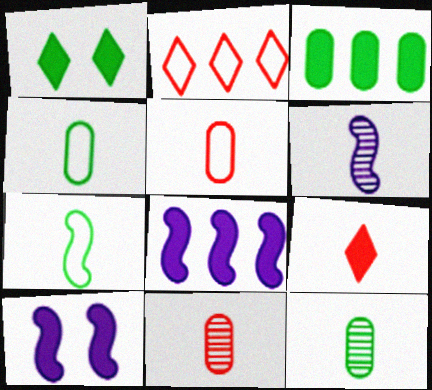[[2, 10, 12], 
[3, 9, 10], 
[4, 6, 9]]